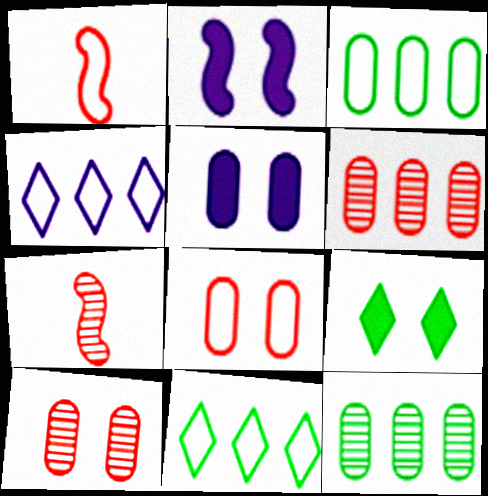[[5, 7, 11]]